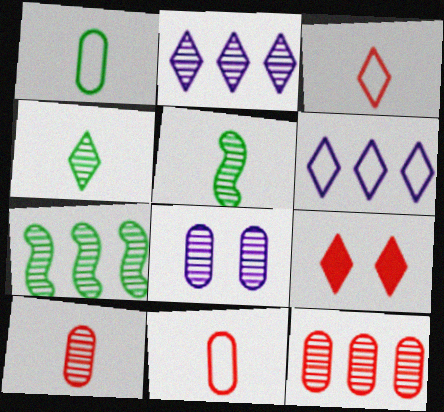[[2, 7, 12], 
[4, 6, 9]]